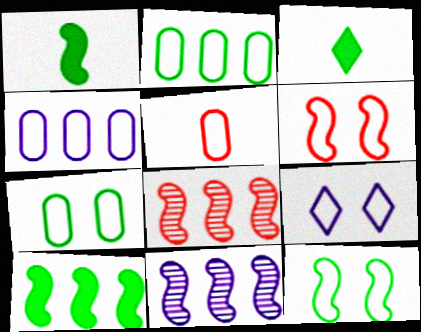[[1, 6, 11], 
[4, 5, 7], 
[6, 7, 9]]